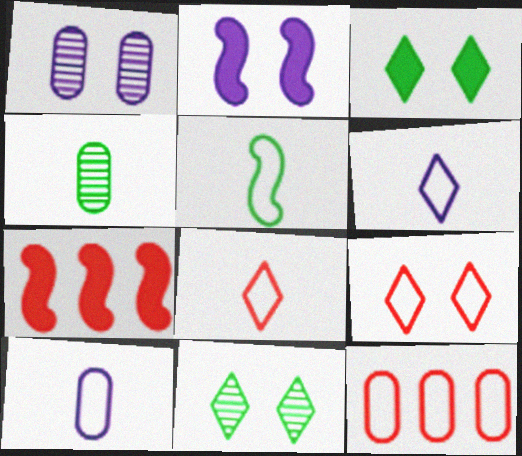[[5, 8, 10], 
[7, 10, 11]]